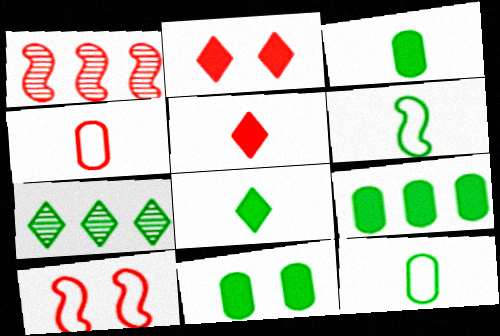[[1, 2, 4], 
[3, 9, 11], 
[6, 7, 11]]